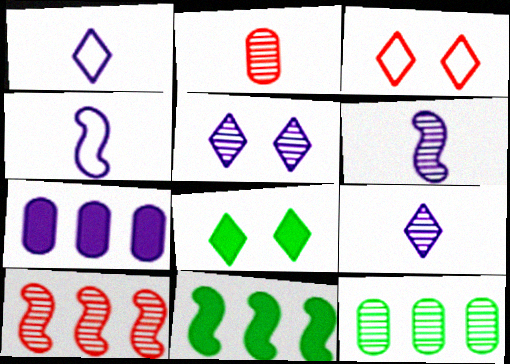[[3, 5, 8], 
[4, 5, 7]]